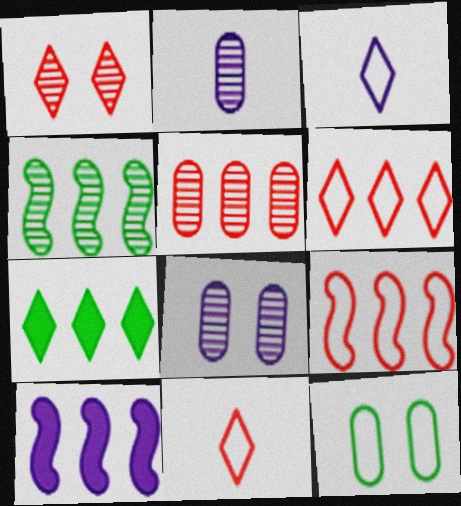[[1, 2, 4], 
[1, 3, 7], 
[3, 8, 10], 
[3, 9, 12], 
[4, 9, 10]]